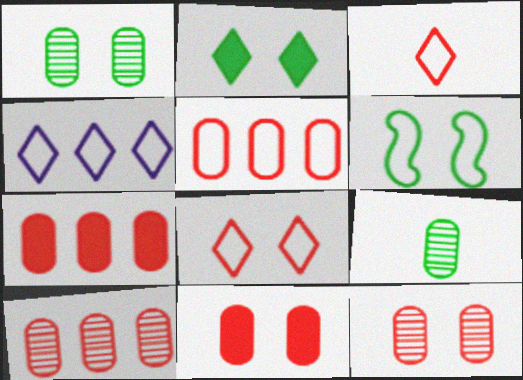[[1, 2, 6], 
[5, 7, 10]]